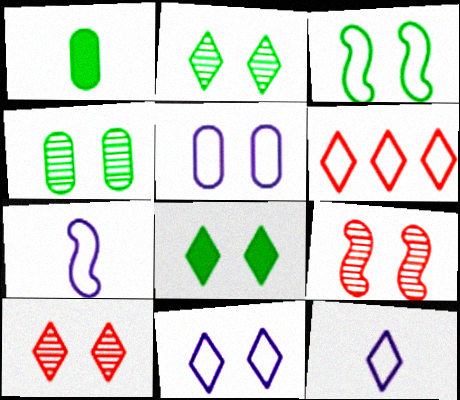[[3, 4, 8], 
[5, 8, 9], 
[8, 10, 11]]